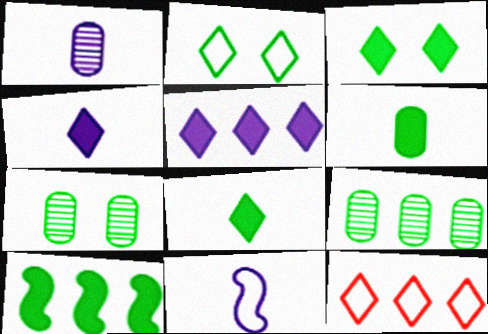[[1, 4, 11], 
[3, 6, 10]]